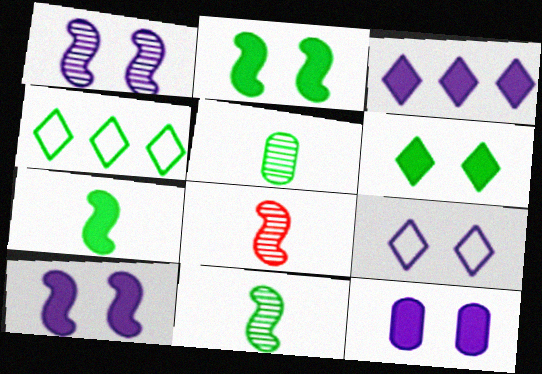[[1, 9, 12], 
[2, 4, 5], 
[4, 8, 12]]